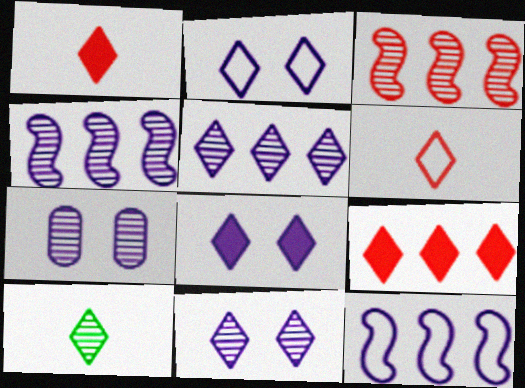[[2, 8, 11], 
[2, 9, 10], 
[3, 7, 10]]